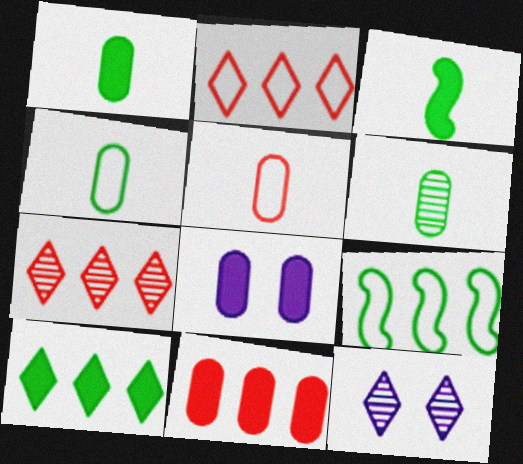[[1, 4, 6], 
[1, 8, 11]]